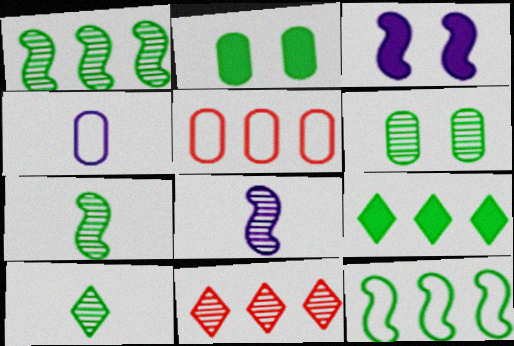[[1, 6, 10], 
[2, 10, 12], 
[3, 5, 10], 
[6, 8, 11]]